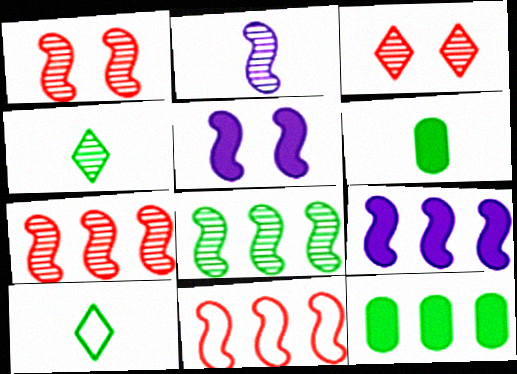[[1, 2, 8], 
[8, 9, 11]]